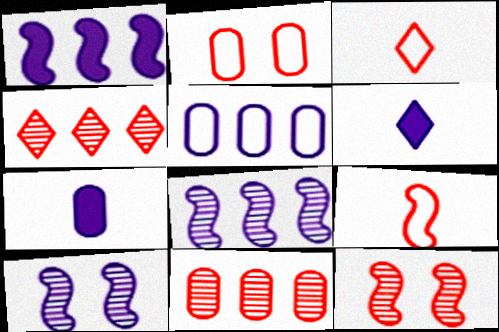[[5, 6, 10]]